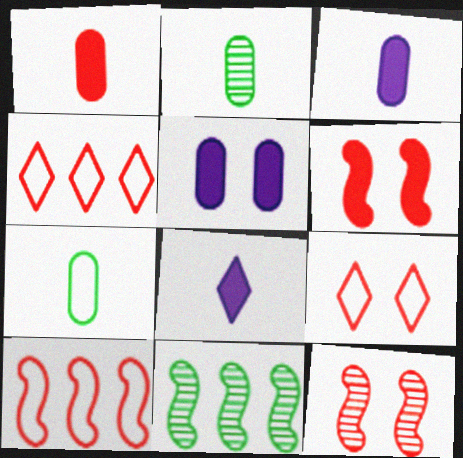[[1, 4, 12], 
[3, 9, 11]]